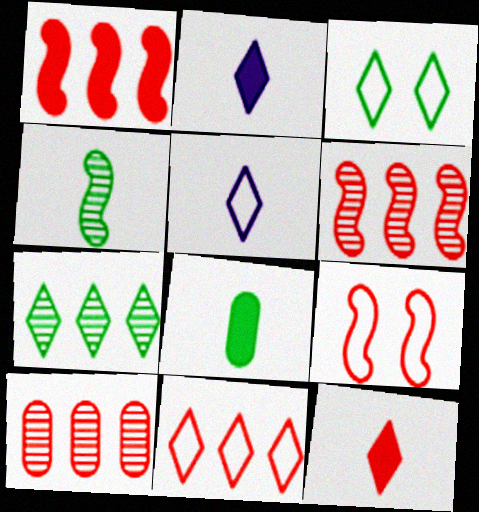[[1, 10, 11], 
[3, 5, 11], 
[9, 10, 12]]